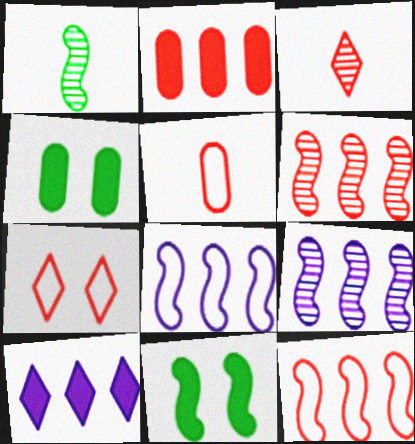[[3, 4, 8], 
[5, 7, 12]]